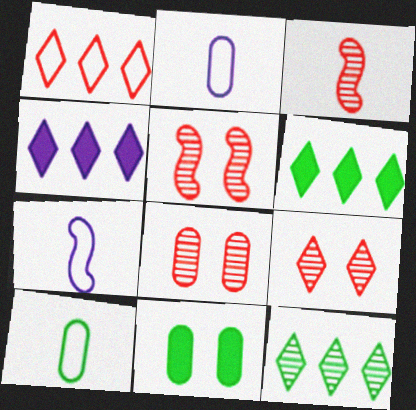[[1, 4, 12], 
[2, 5, 6], 
[4, 5, 10], 
[5, 8, 9], 
[6, 7, 8]]